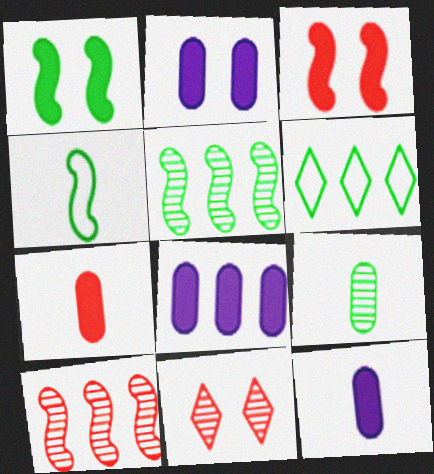[[1, 4, 5], 
[1, 6, 9], 
[2, 8, 12], 
[4, 8, 11], 
[6, 8, 10]]